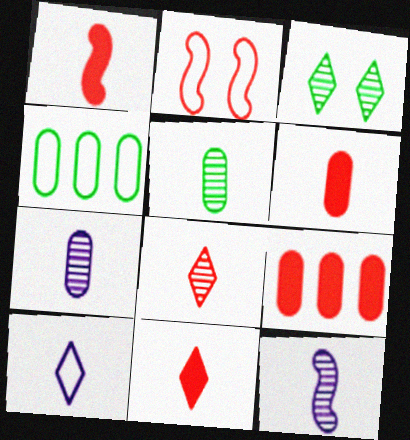[[1, 5, 10], 
[1, 6, 11], 
[2, 4, 10], 
[2, 8, 9], 
[5, 8, 12]]